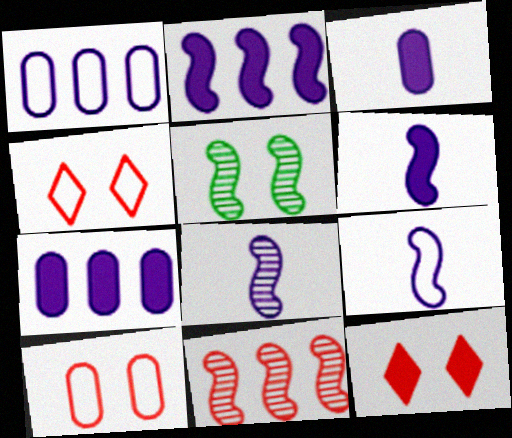[[5, 8, 11], 
[6, 8, 9]]